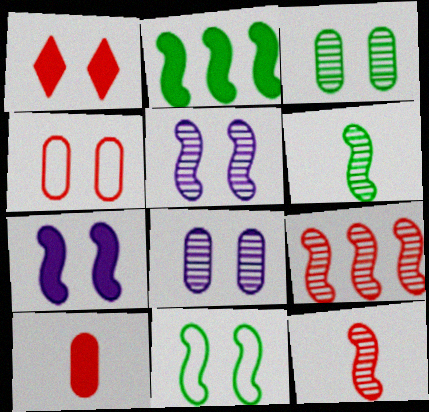[[1, 8, 11], 
[2, 6, 11], 
[5, 6, 9]]